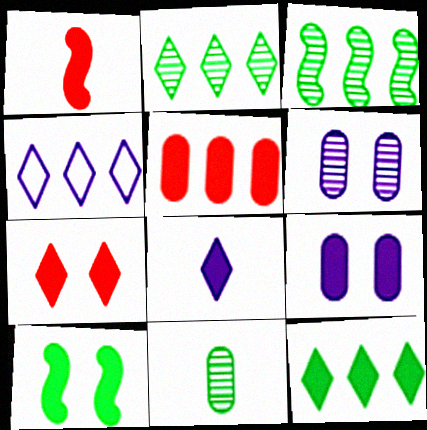[[1, 5, 7], 
[1, 9, 12], 
[3, 4, 5], 
[5, 8, 10], 
[7, 8, 12], 
[7, 9, 10]]